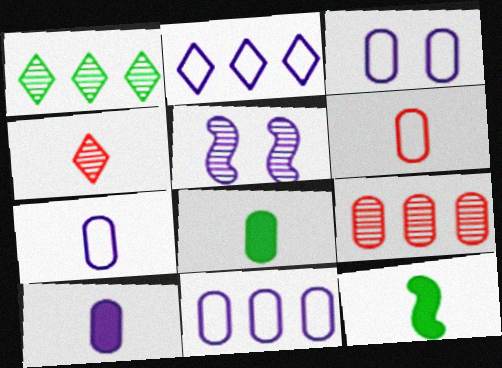[[2, 5, 10], 
[3, 7, 11], 
[3, 8, 9], 
[4, 7, 12]]